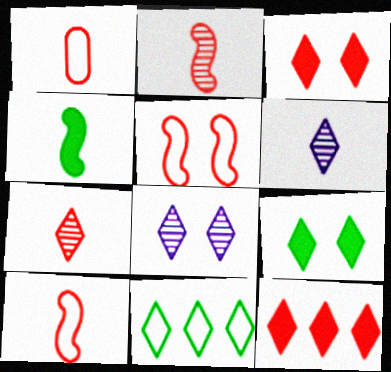[[1, 4, 6], 
[3, 6, 11]]